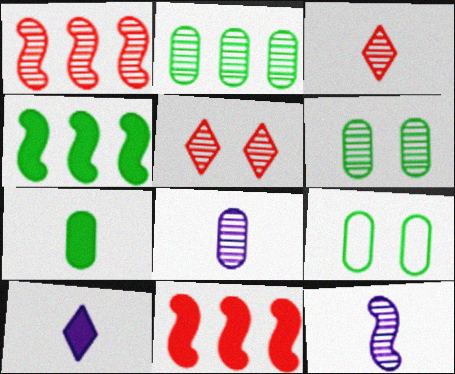[[1, 9, 10], 
[2, 5, 12], 
[2, 7, 9]]